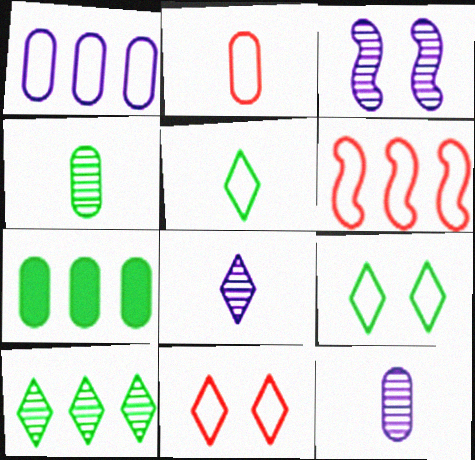[[2, 6, 11]]